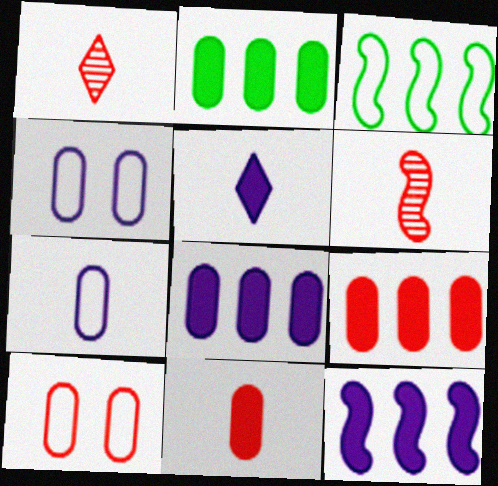[[2, 8, 9]]